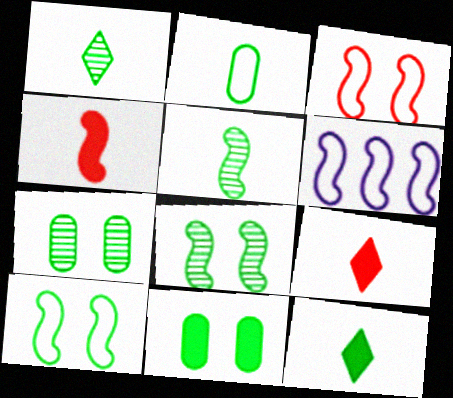[[2, 5, 12], 
[4, 6, 8], 
[6, 7, 9]]